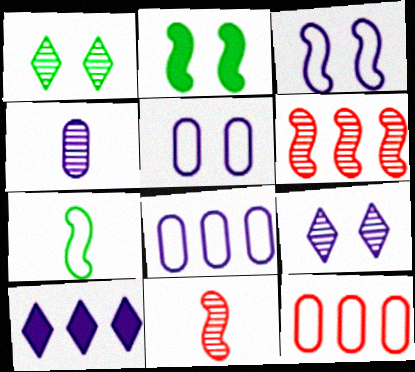[[1, 4, 6], 
[3, 4, 10]]